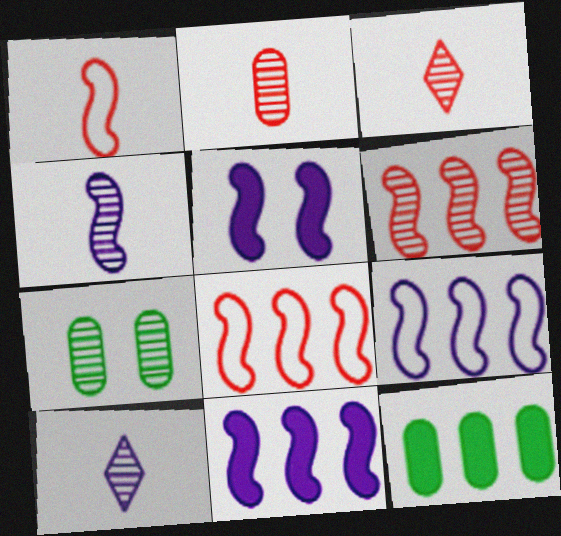[[4, 5, 9], 
[6, 7, 10]]